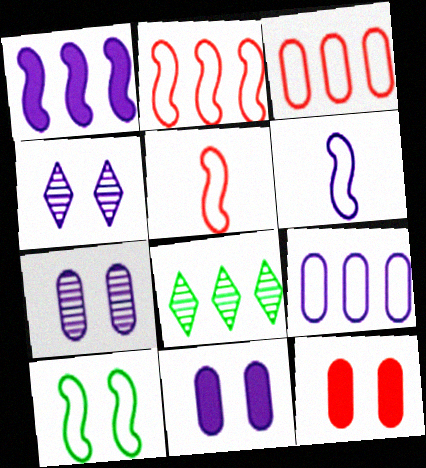[[1, 3, 8], 
[2, 6, 10], 
[4, 10, 12], 
[5, 8, 11], 
[6, 8, 12]]